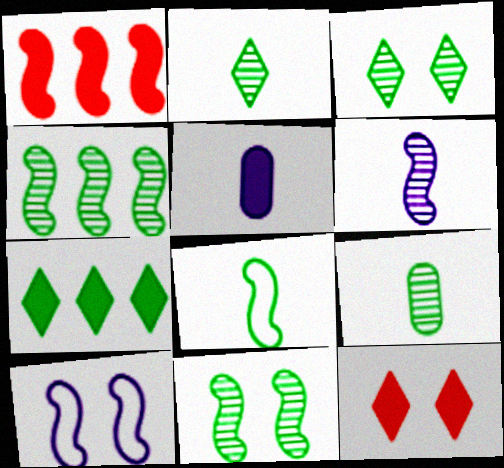[[3, 4, 9]]